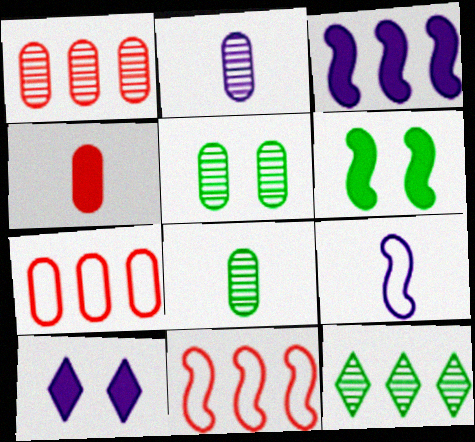[[1, 2, 5], 
[3, 7, 12], 
[8, 10, 11]]